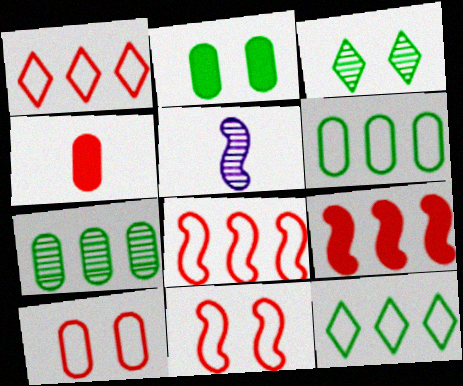[[1, 2, 5]]